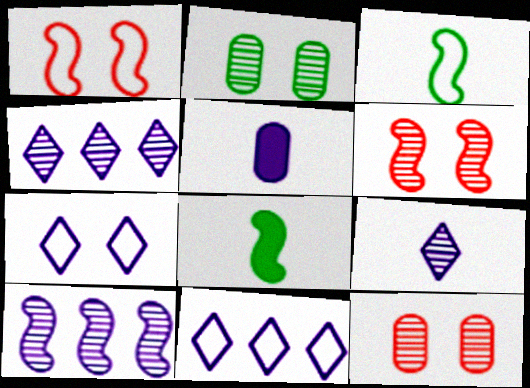[[1, 8, 10], 
[5, 7, 10], 
[8, 11, 12]]